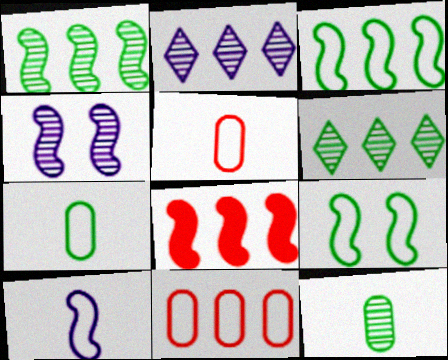[]